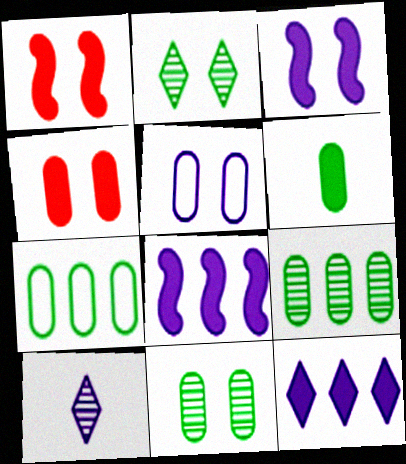[[1, 2, 5], 
[1, 6, 12], 
[1, 7, 10], 
[4, 5, 11], 
[5, 8, 10], 
[6, 7, 11]]